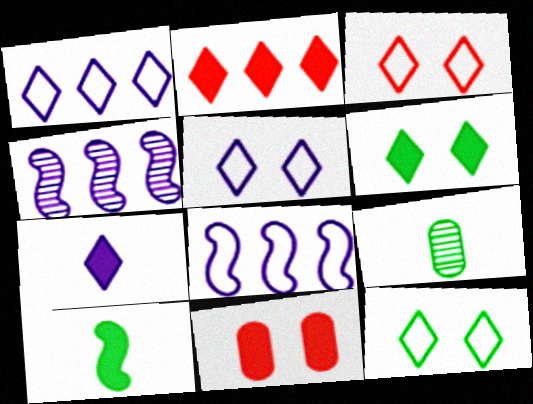[[2, 6, 7], 
[3, 5, 12]]